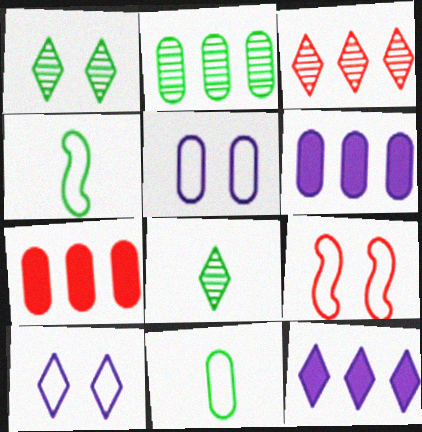[[6, 8, 9]]